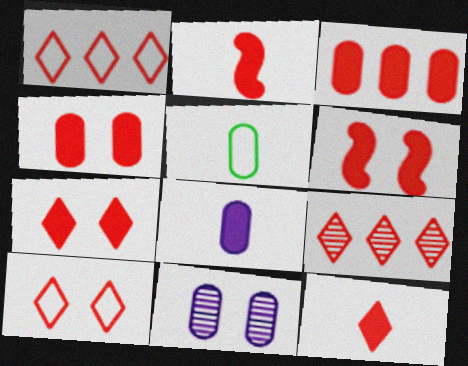[[2, 3, 7], 
[3, 5, 11], 
[3, 6, 12], 
[4, 6, 7], 
[9, 10, 12]]